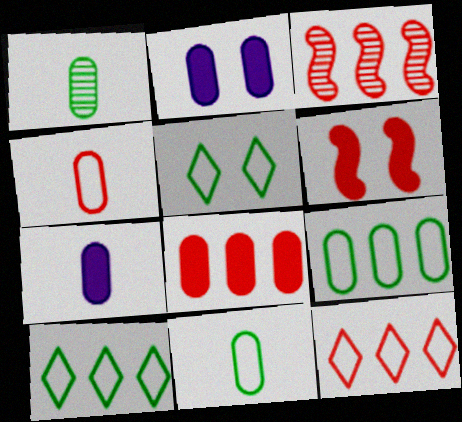[[1, 4, 7], 
[3, 5, 7], 
[3, 8, 12]]